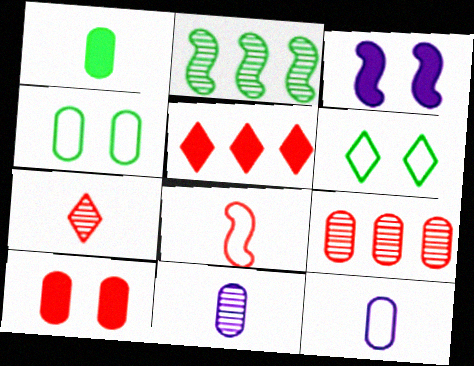[[1, 2, 6], 
[1, 3, 5], 
[2, 3, 8]]